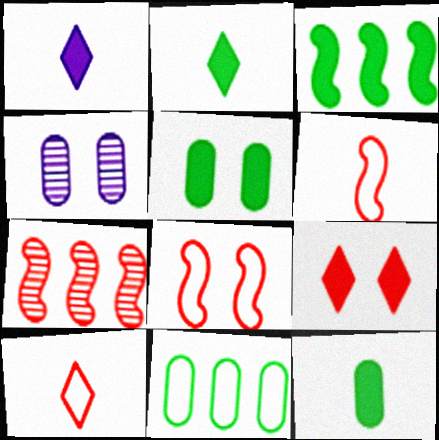[[2, 3, 5], 
[3, 4, 10]]